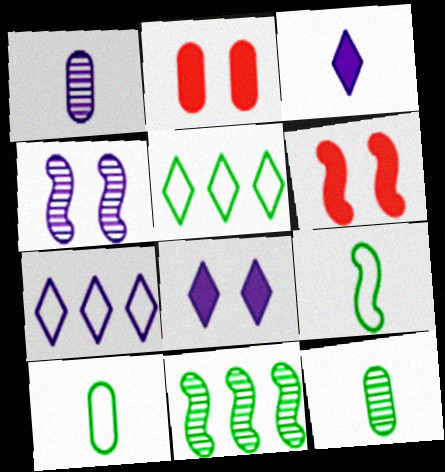[[1, 5, 6], 
[6, 7, 12]]